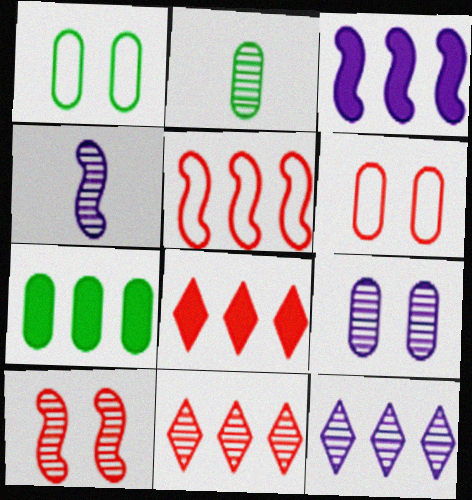[[1, 2, 7], 
[1, 4, 8], 
[2, 10, 12], 
[3, 7, 8], 
[4, 9, 12], 
[5, 7, 12]]